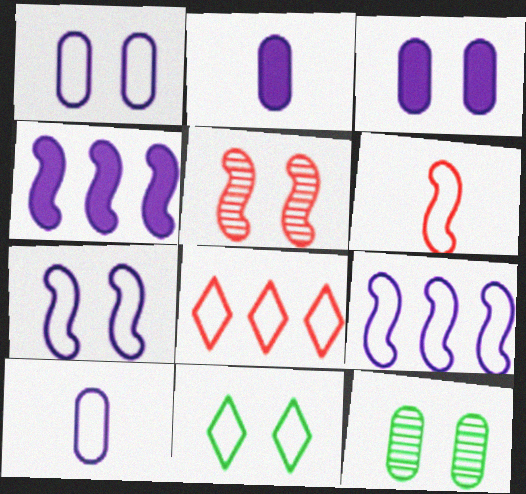[[3, 5, 11]]